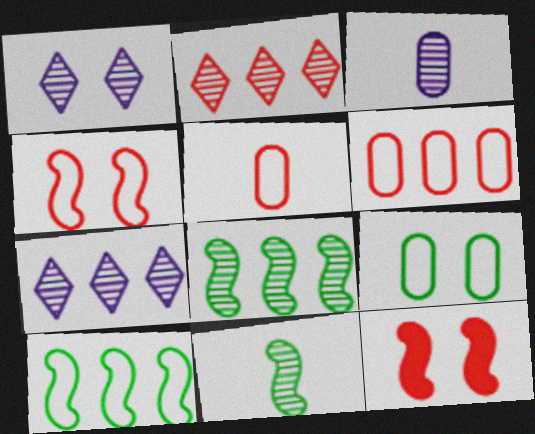[[1, 9, 12], 
[2, 5, 12]]